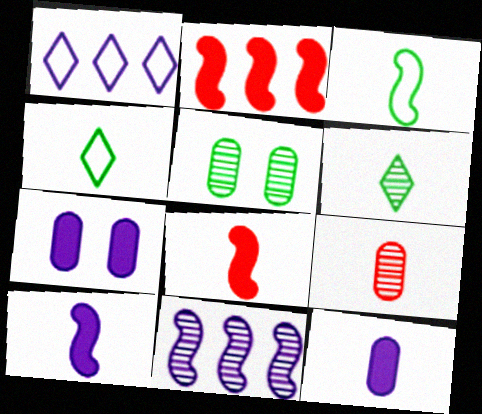[[1, 5, 8], 
[4, 9, 10]]